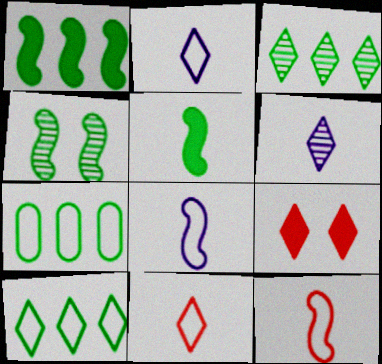[[1, 3, 7], 
[2, 3, 9], 
[6, 9, 10]]